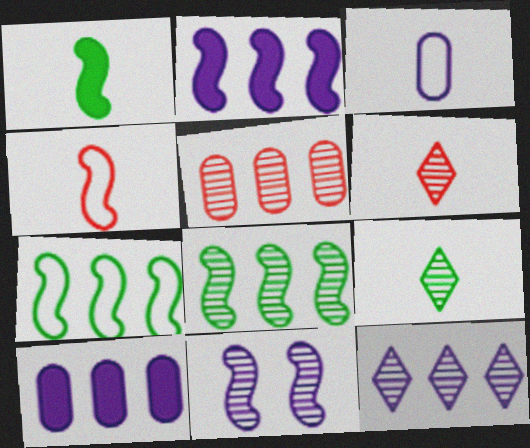[[1, 3, 6], 
[5, 8, 12], 
[5, 9, 11]]